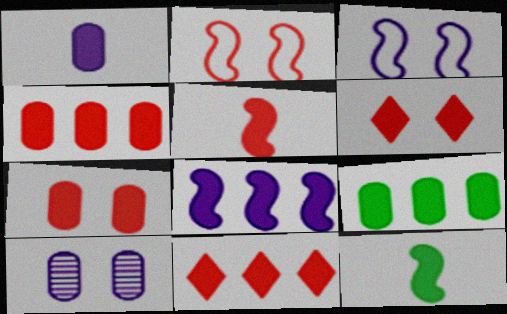[[1, 7, 9], 
[4, 5, 6], 
[5, 7, 11], 
[8, 9, 11]]